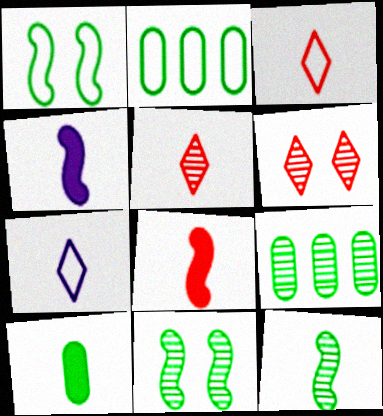[[2, 4, 6]]